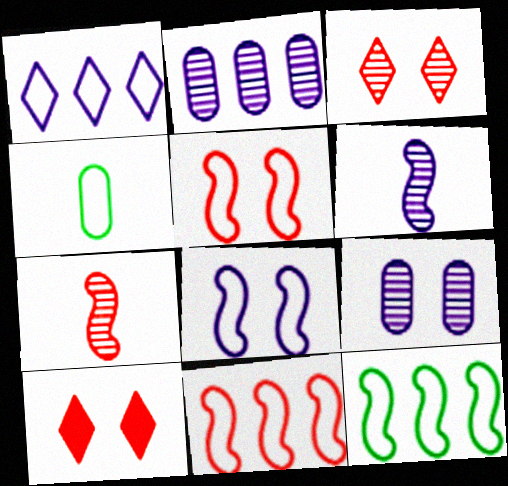[[1, 4, 5]]